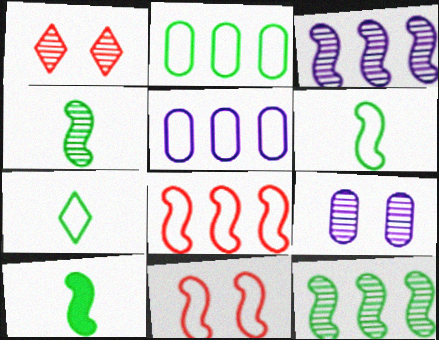[[1, 5, 10], 
[3, 10, 11], 
[4, 6, 10], 
[5, 7, 11]]